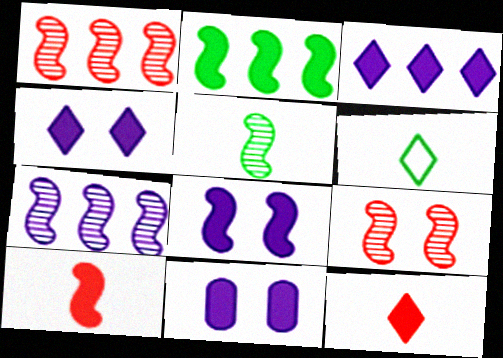[[1, 6, 11], 
[2, 8, 10], 
[2, 11, 12], 
[4, 8, 11], 
[5, 7, 9]]